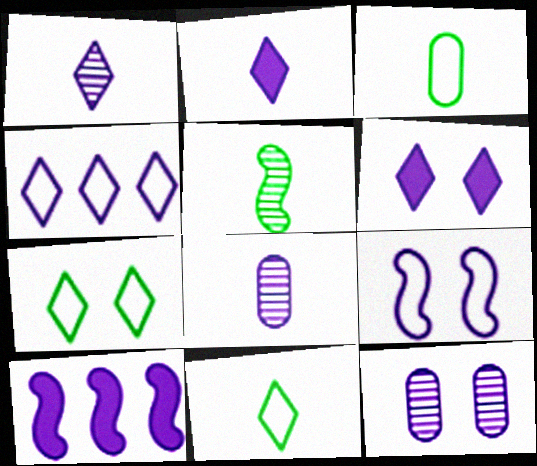[[1, 4, 6], 
[6, 9, 12]]